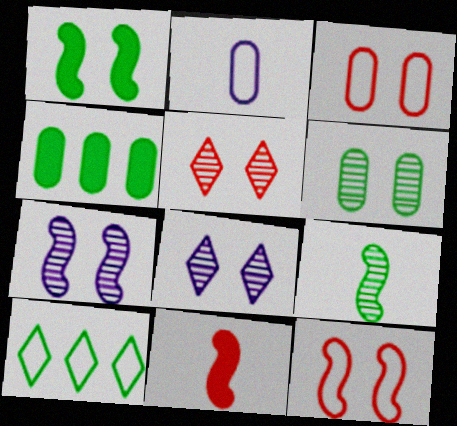[[1, 3, 8], 
[1, 7, 12], 
[2, 10, 12], 
[5, 6, 7]]